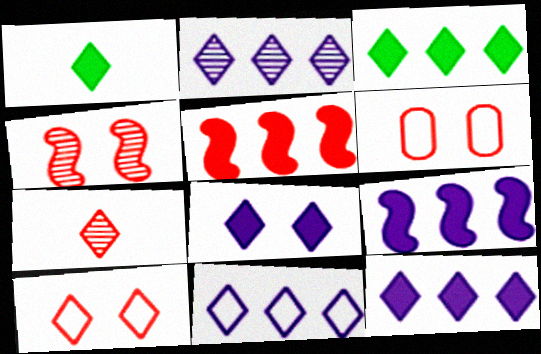[[1, 2, 10], 
[2, 11, 12], 
[5, 6, 7]]